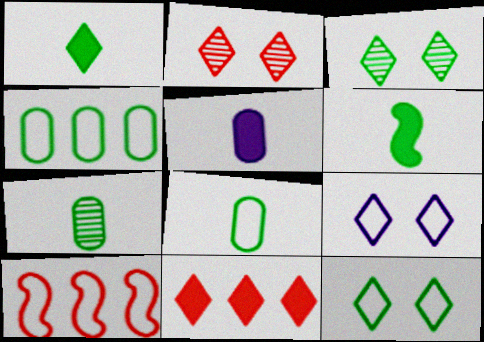[[3, 4, 6], 
[3, 5, 10], 
[8, 9, 10]]